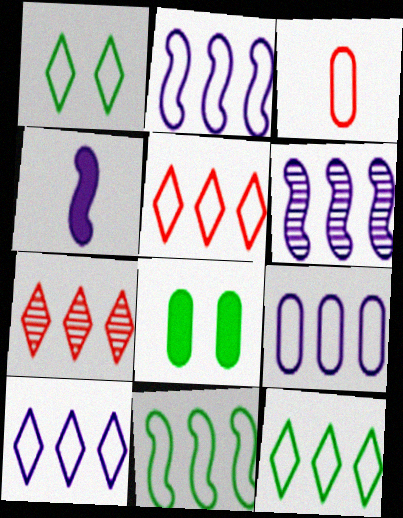[[1, 2, 3], 
[2, 9, 10], 
[5, 9, 11], 
[5, 10, 12]]